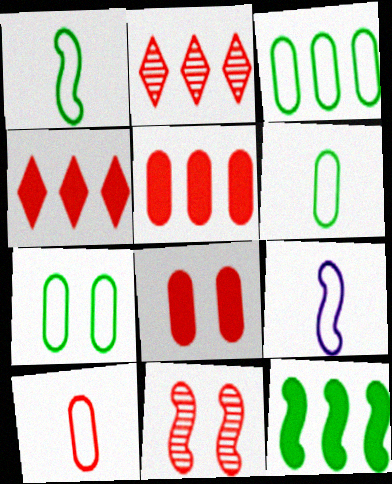[[3, 6, 7], 
[4, 10, 11], 
[9, 11, 12]]